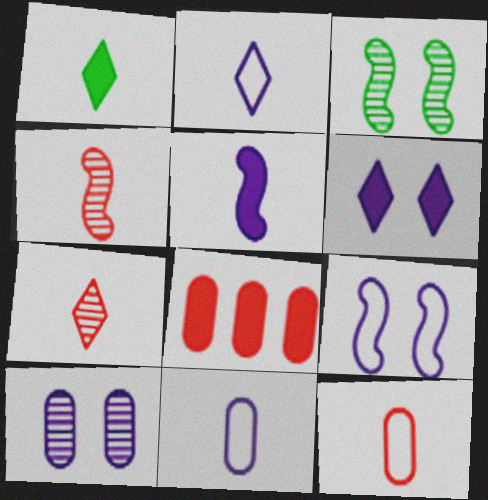[[1, 2, 7], 
[1, 4, 11], 
[2, 3, 8], 
[6, 9, 10]]